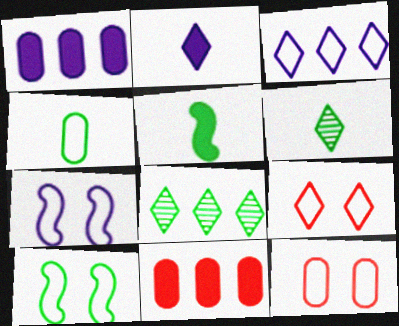[[2, 8, 9], 
[4, 5, 6], 
[6, 7, 11]]